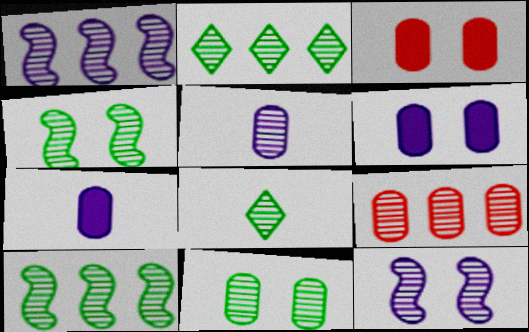[[1, 2, 9], 
[5, 9, 11], 
[8, 9, 12], 
[8, 10, 11]]